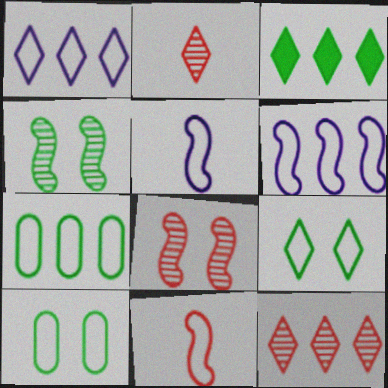[[1, 3, 12], 
[1, 10, 11]]